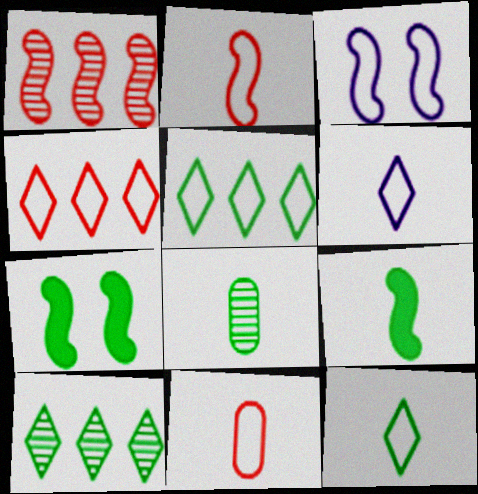[[1, 3, 9], 
[3, 5, 11], 
[5, 7, 8], 
[8, 9, 12]]